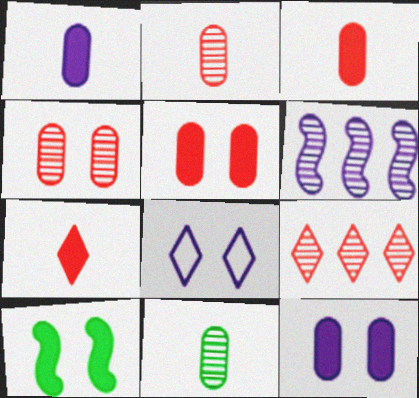[[1, 6, 8], 
[4, 8, 10]]